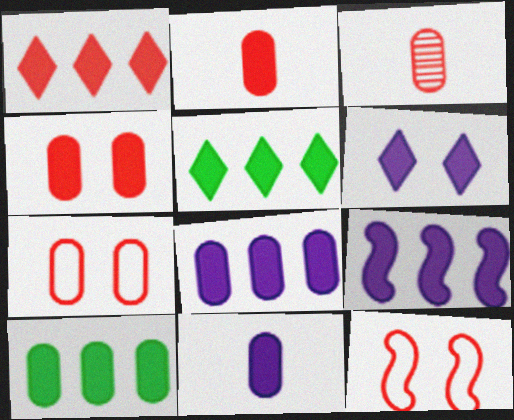[[1, 3, 12], 
[1, 9, 10], 
[4, 10, 11], 
[6, 9, 11]]